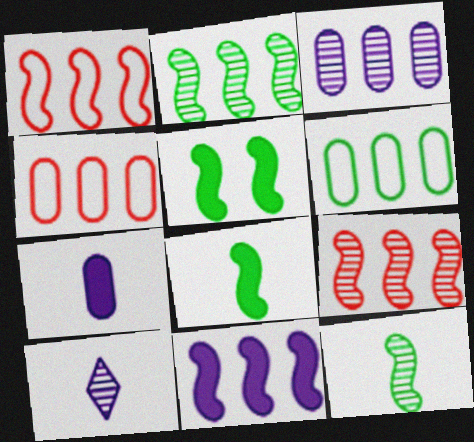[[1, 2, 11], 
[4, 5, 10]]